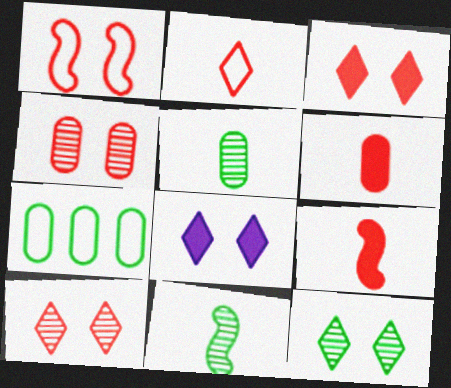[[1, 3, 4]]